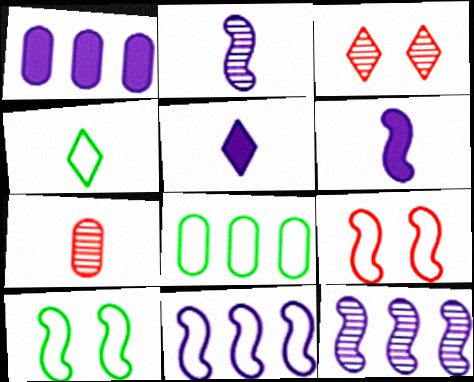[[3, 6, 8], 
[4, 6, 7], 
[4, 8, 10]]